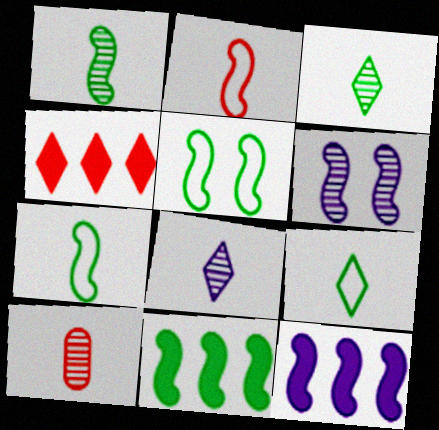[[1, 5, 11], 
[1, 8, 10], 
[2, 6, 11]]